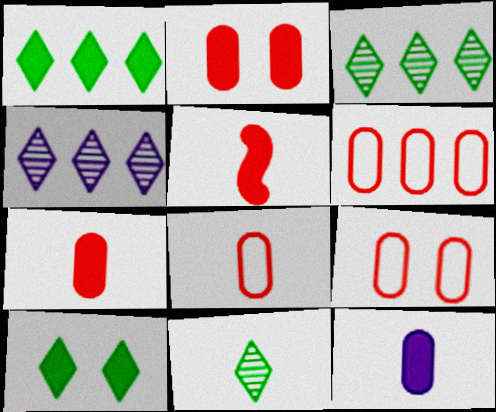[[6, 8, 9]]